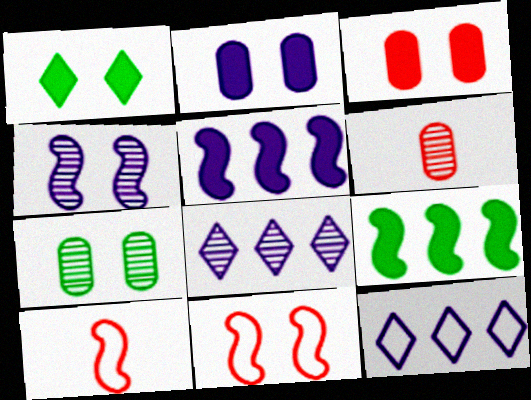[[4, 9, 10]]